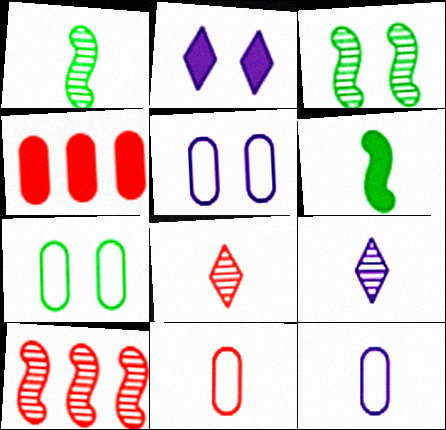[[2, 4, 6], 
[6, 8, 12], 
[6, 9, 11]]